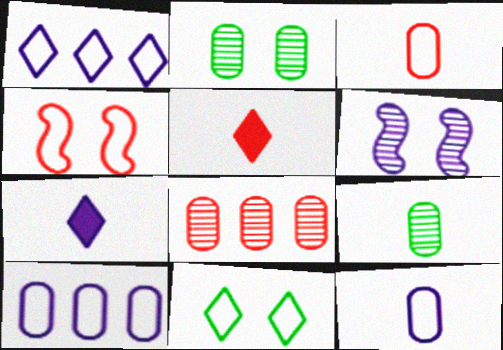[[4, 5, 8], 
[6, 7, 10]]